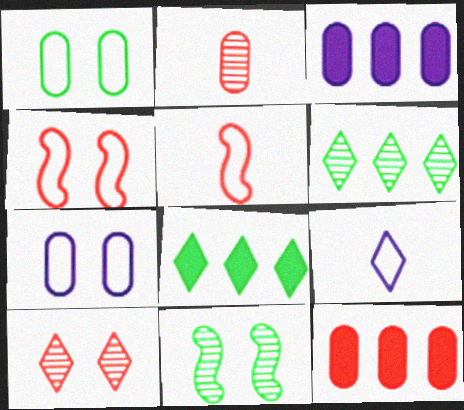[[1, 2, 3], 
[5, 10, 12], 
[8, 9, 10], 
[9, 11, 12]]